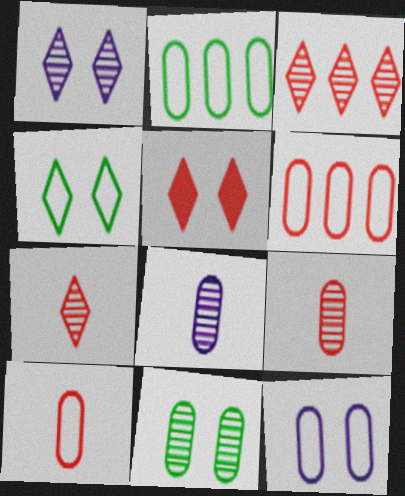[[1, 4, 5], 
[2, 10, 12]]